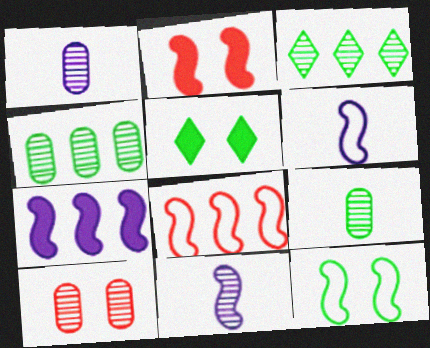[[1, 4, 10], 
[1, 5, 8], 
[3, 10, 11], 
[6, 8, 12]]